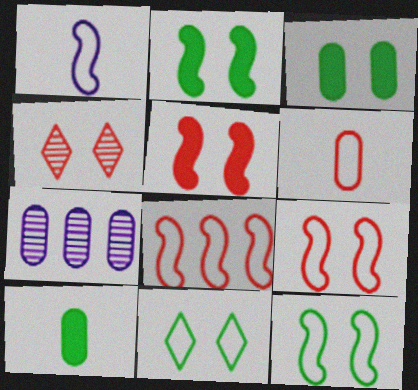[[1, 8, 12], 
[3, 6, 7]]